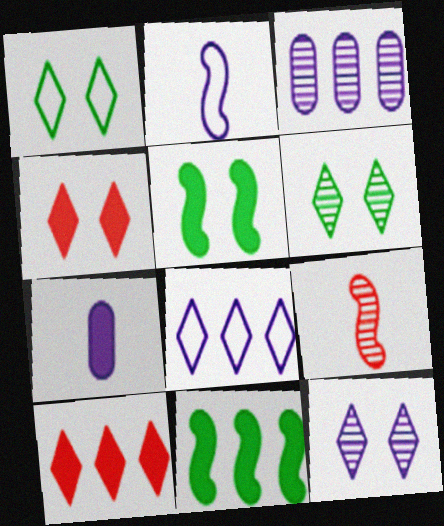[[1, 4, 12], 
[3, 6, 9], 
[4, 7, 11], 
[5, 7, 10]]